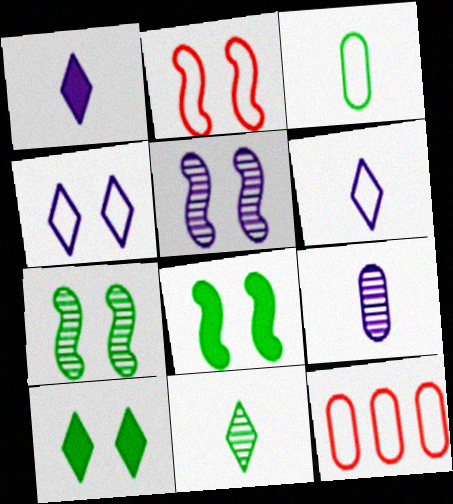[[1, 7, 12], 
[2, 5, 8]]